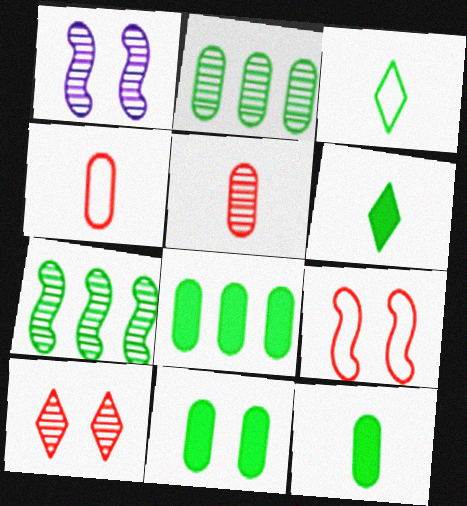[[3, 7, 11], 
[8, 11, 12]]